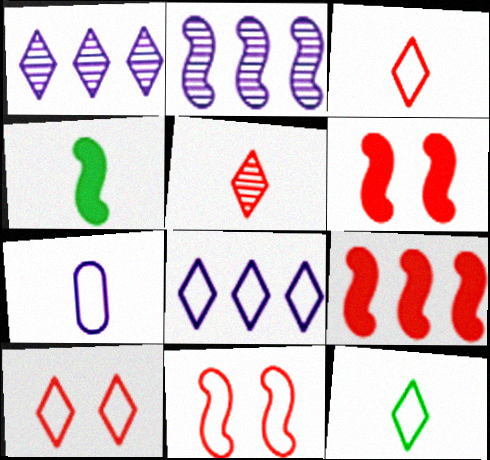[[2, 4, 11], 
[4, 5, 7], 
[8, 10, 12]]